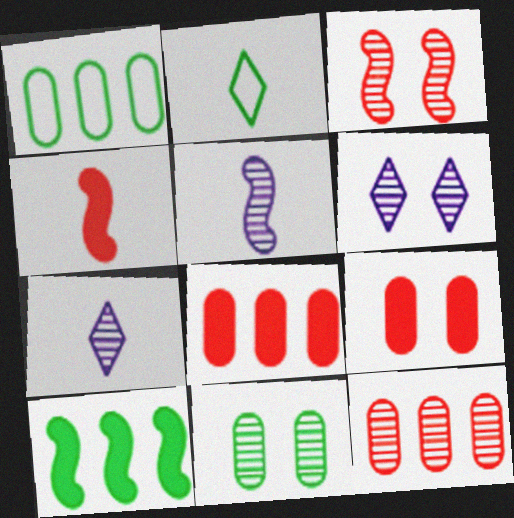[[1, 4, 6], 
[2, 10, 11], 
[3, 6, 11]]